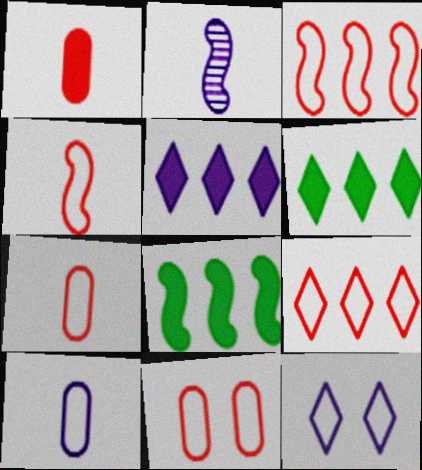[[2, 6, 11], 
[4, 9, 11]]